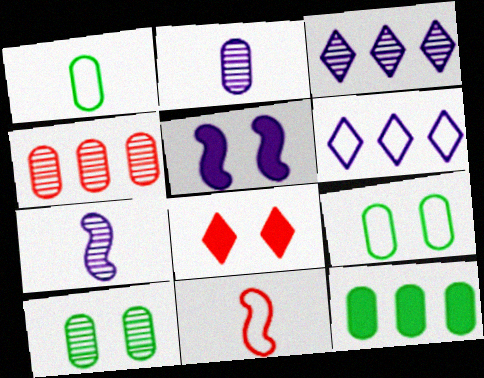[[1, 10, 12], 
[2, 4, 10], 
[2, 5, 6], 
[4, 8, 11], 
[6, 9, 11]]